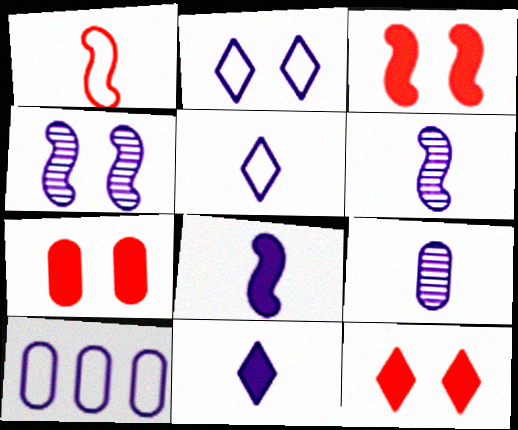[[3, 7, 12], 
[4, 10, 11], 
[5, 8, 9]]